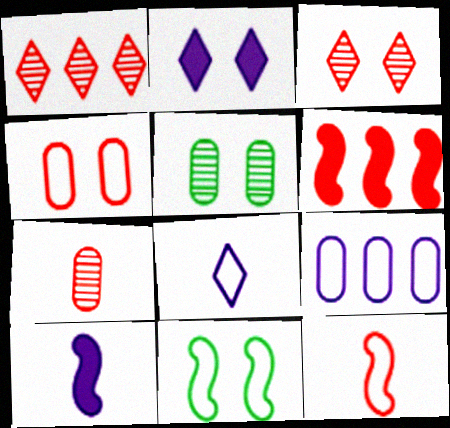[[5, 6, 8]]